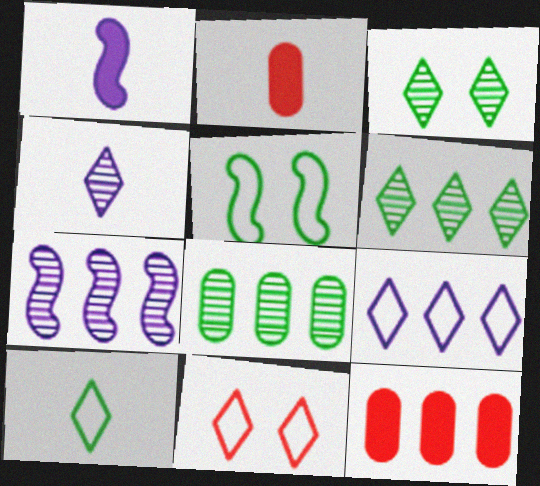[[1, 8, 11], 
[4, 5, 12], 
[9, 10, 11]]